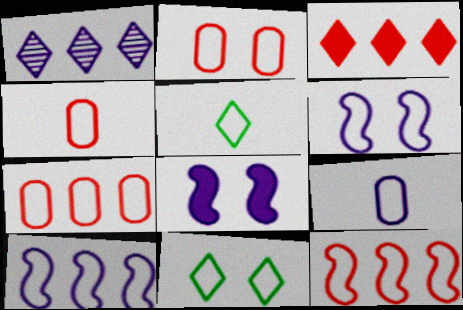[[1, 8, 9], 
[2, 4, 7], 
[2, 5, 10], 
[2, 6, 11], 
[4, 10, 11], 
[5, 6, 7], 
[9, 11, 12]]